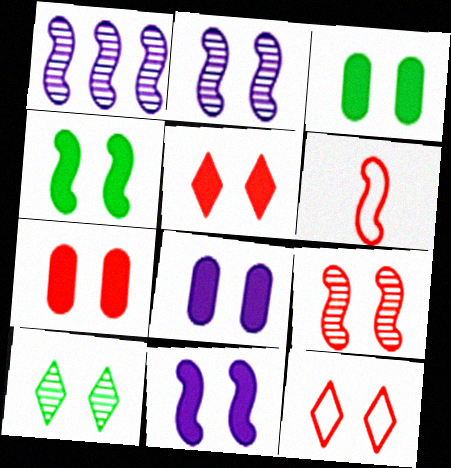[[1, 4, 6], 
[2, 3, 12], 
[3, 5, 11], 
[3, 7, 8], 
[4, 5, 8], 
[7, 9, 12]]